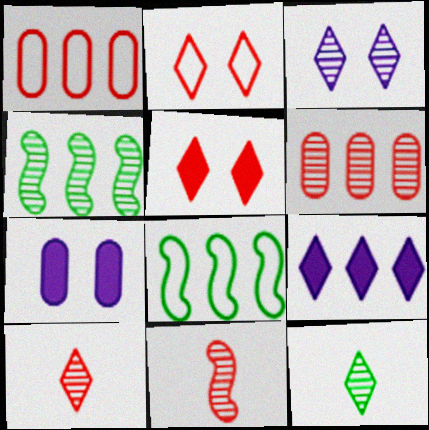[[1, 4, 9], 
[1, 5, 11], 
[2, 9, 12], 
[6, 8, 9], 
[7, 8, 10]]